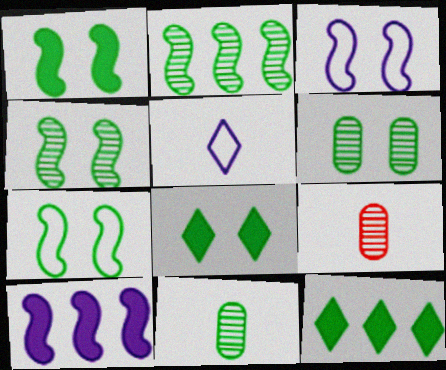[[1, 4, 7], 
[3, 9, 12], 
[6, 7, 8], 
[7, 11, 12]]